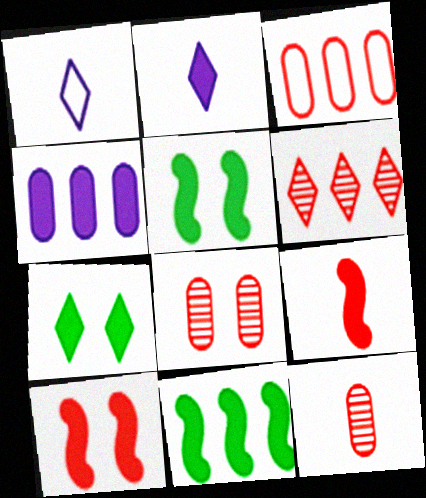[[1, 6, 7], 
[1, 8, 11], 
[4, 7, 9]]